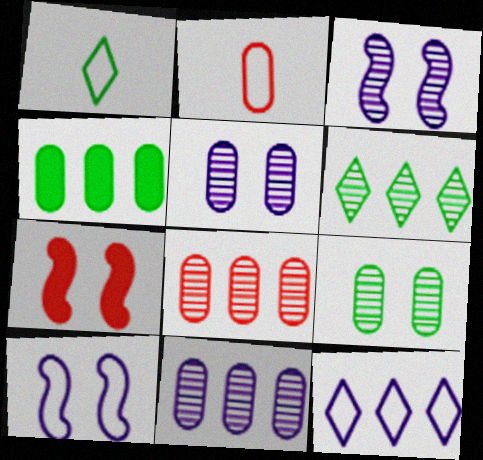[[1, 7, 11], 
[2, 4, 5]]